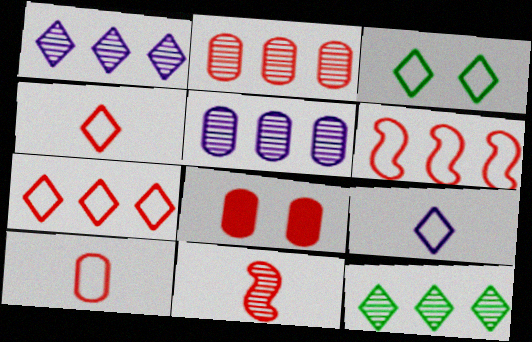[[2, 8, 10], 
[3, 7, 9], 
[7, 8, 11]]